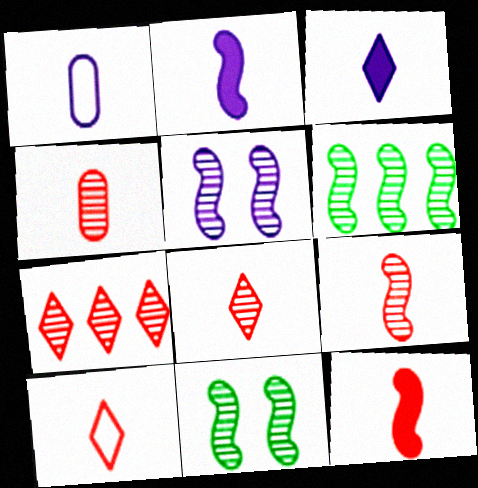[[4, 8, 9], 
[4, 10, 12], 
[5, 6, 9]]